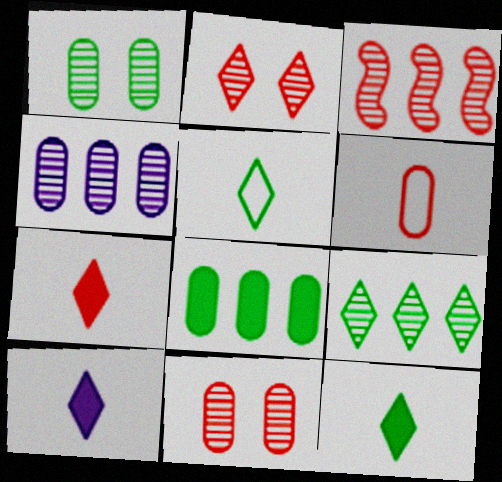[[3, 4, 9], 
[7, 10, 12]]